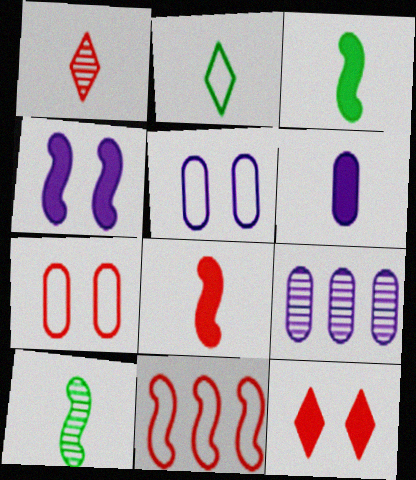[[2, 5, 11], 
[4, 10, 11], 
[5, 6, 9]]